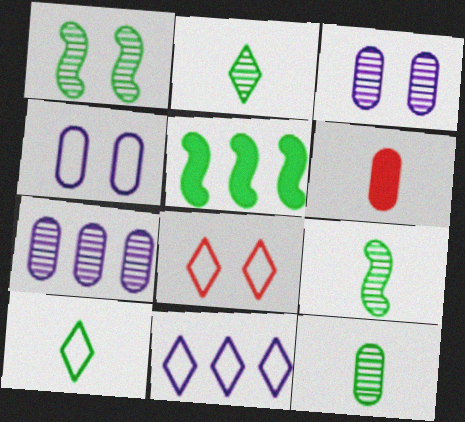[[1, 6, 11], 
[2, 9, 12], 
[8, 10, 11]]